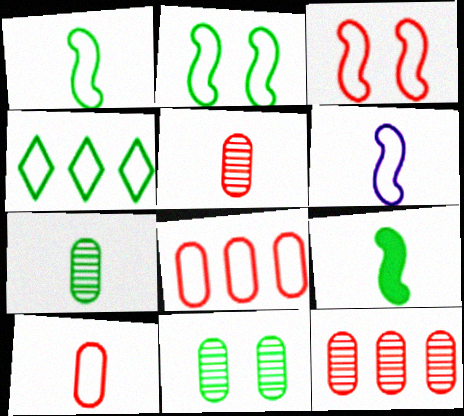[[4, 9, 11]]